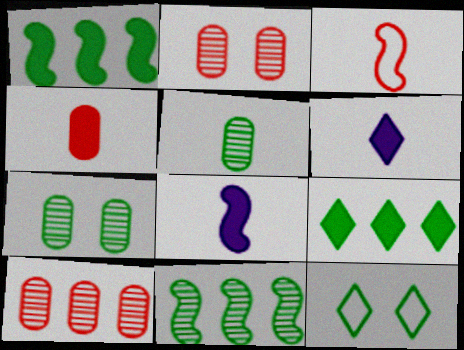[[1, 5, 12], 
[3, 5, 6], 
[8, 10, 12]]